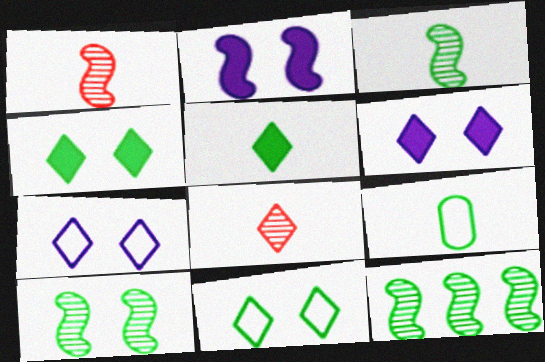[[3, 5, 9], 
[3, 10, 12], 
[4, 9, 12]]